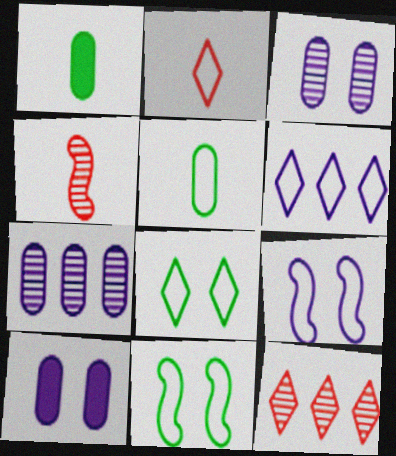[[1, 9, 12], 
[2, 6, 8]]